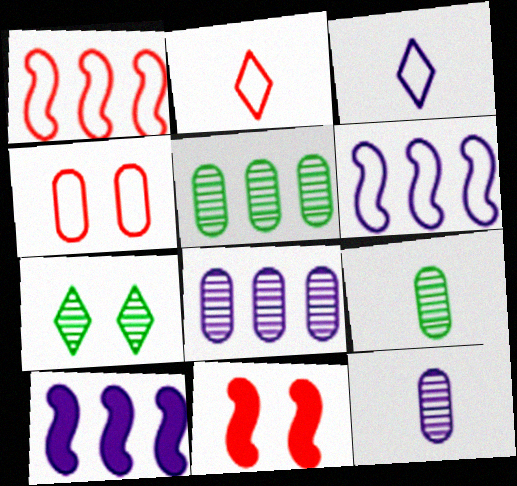[[1, 2, 4], 
[3, 5, 11]]